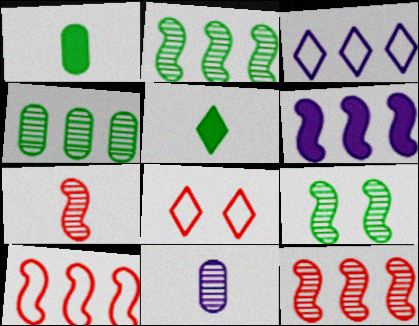[[2, 6, 10]]